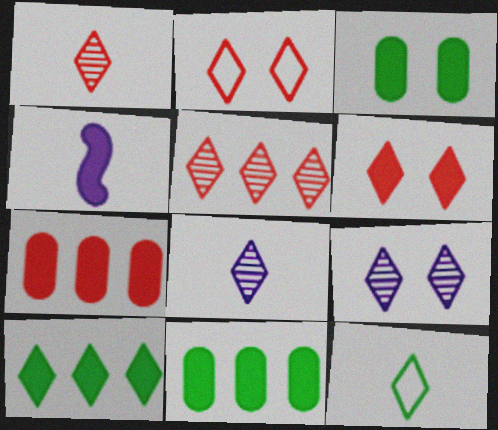[[2, 8, 10], 
[4, 6, 11]]